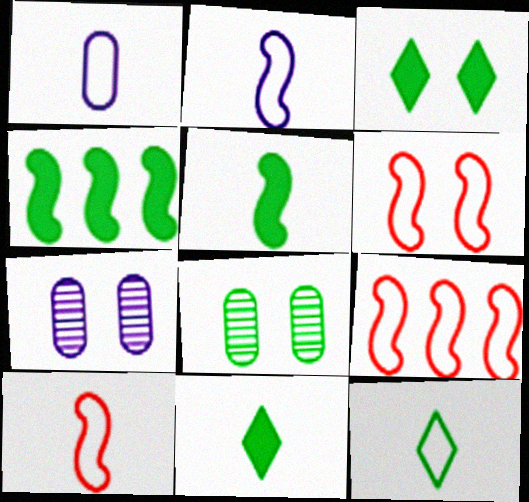[[1, 10, 12], 
[3, 6, 7], 
[4, 8, 12], 
[6, 9, 10], 
[7, 9, 11]]